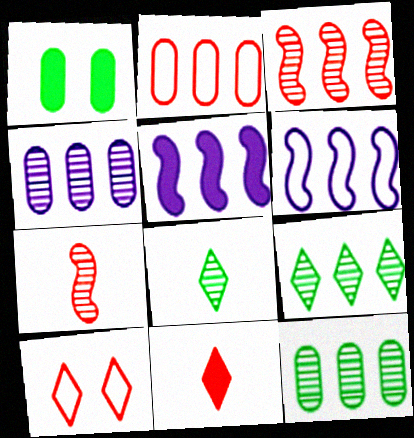[[1, 5, 11], 
[2, 5, 9], 
[3, 4, 9]]